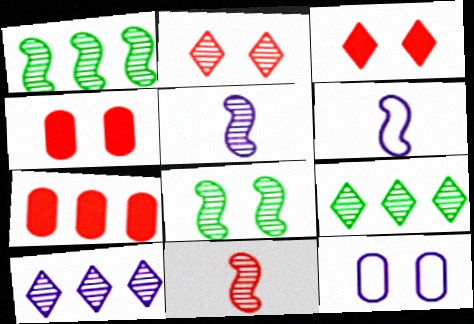[[3, 8, 12], 
[4, 6, 9]]